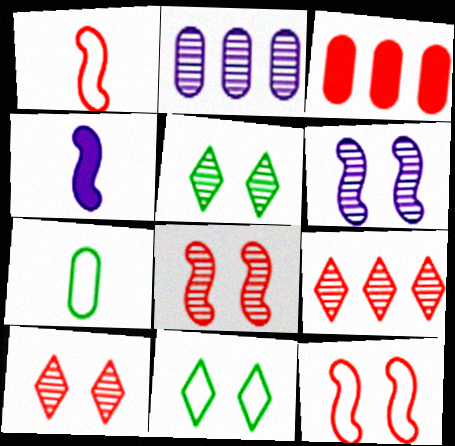[[1, 3, 10]]